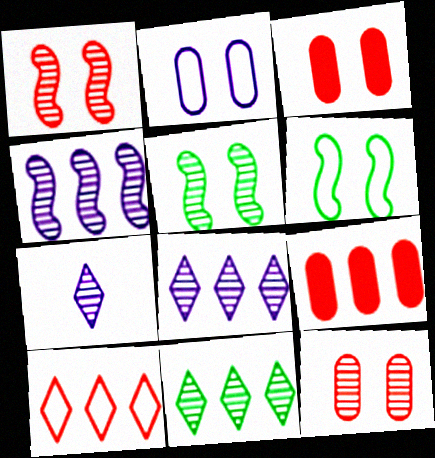[[6, 7, 9]]